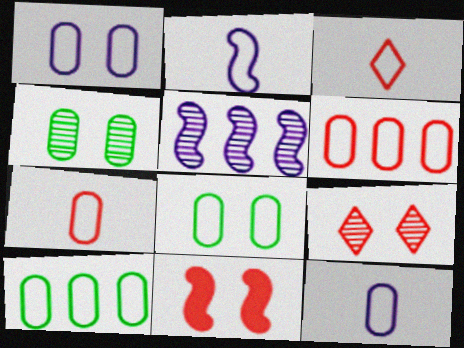[[1, 7, 10], 
[6, 8, 12]]